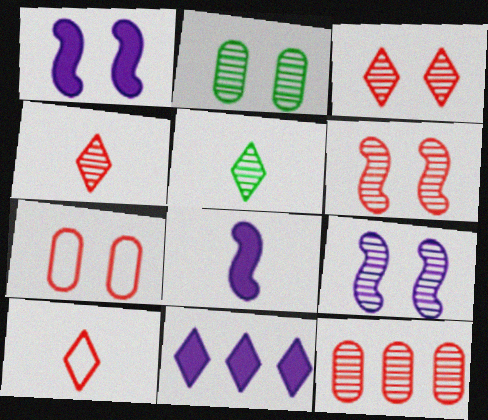[[2, 3, 9], 
[4, 6, 12], 
[5, 9, 12]]